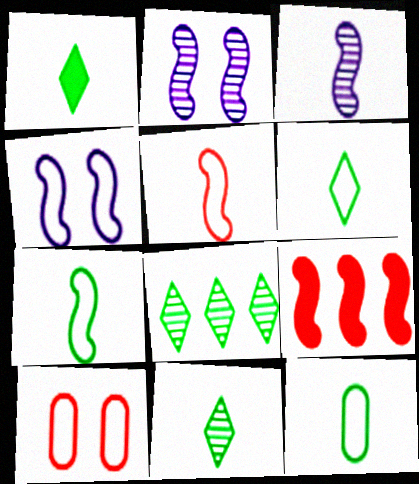[[1, 6, 11], 
[2, 7, 9], 
[6, 7, 12]]